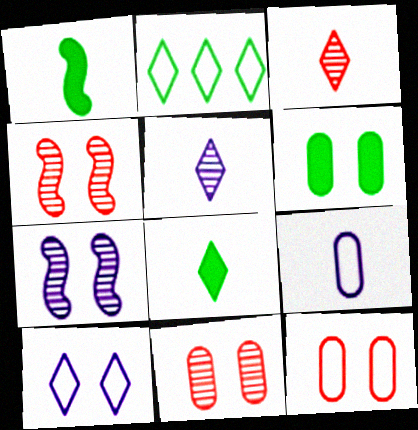[[1, 3, 9], 
[4, 6, 10]]